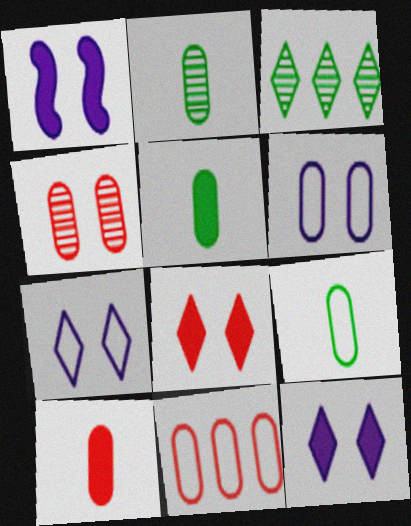[[2, 5, 9], 
[4, 10, 11], 
[6, 9, 11]]